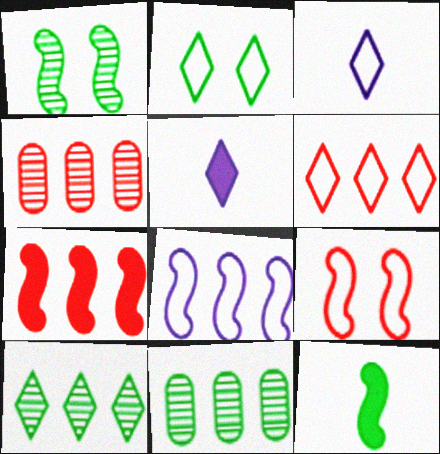[[2, 3, 6], 
[2, 11, 12], 
[4, 6, 7], 
[5, 9, 11]]